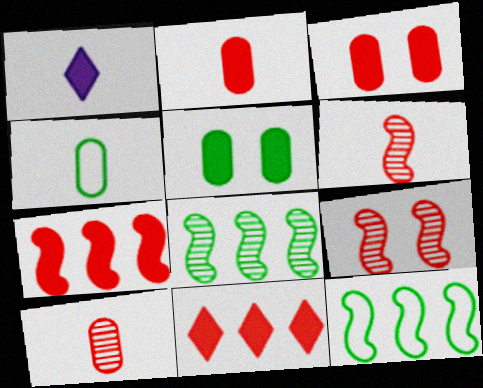[[1, 4, 6], 
[1, 5, 7]]